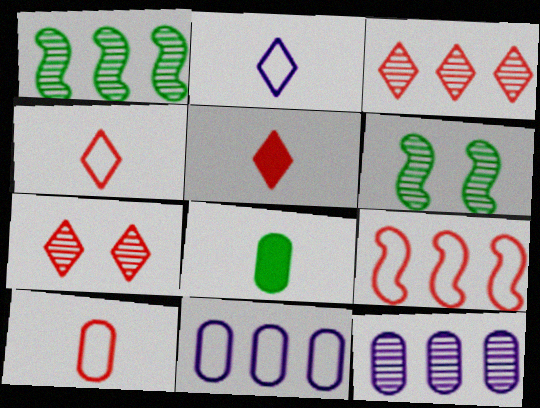[[1, 3, 12], 
[5, 6, 11]]